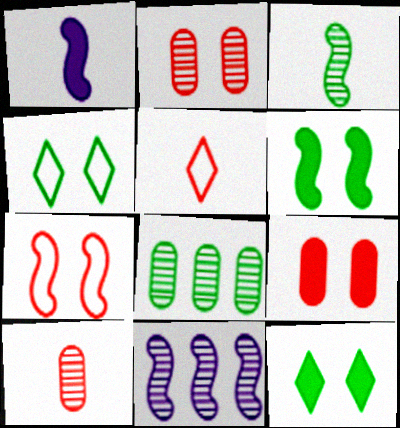[]